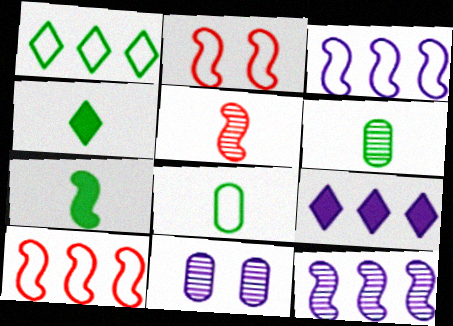[[2, 6, 9], 
[2, 7, 12], 
[4, 10, 11]]